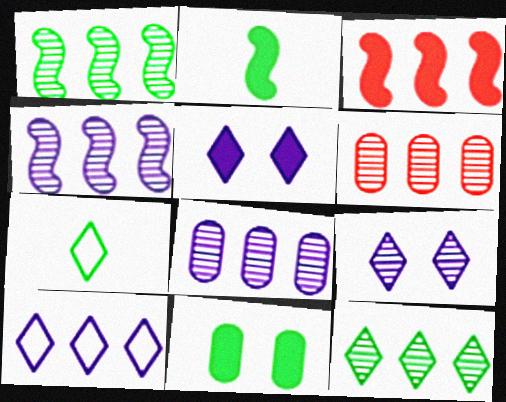[[1, 7, 11], 
[4, 6, 12]]